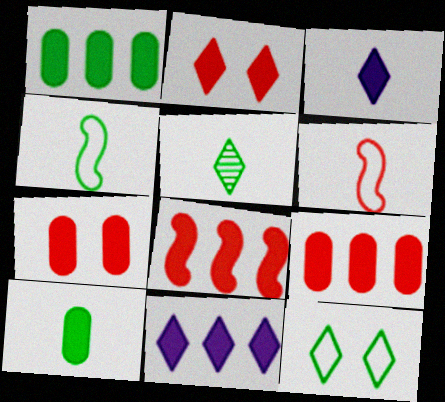[[1, 8, 11], 
[4, 5, 10]]